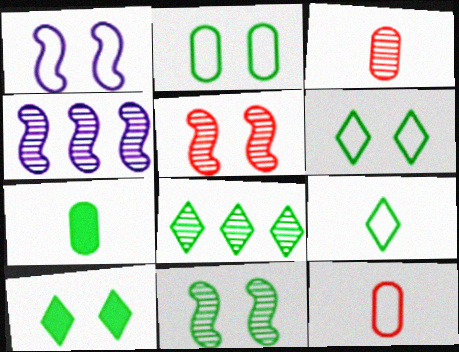[[2, 10, 11], 
[4, 10, 12], 
[8, 9, 10]]